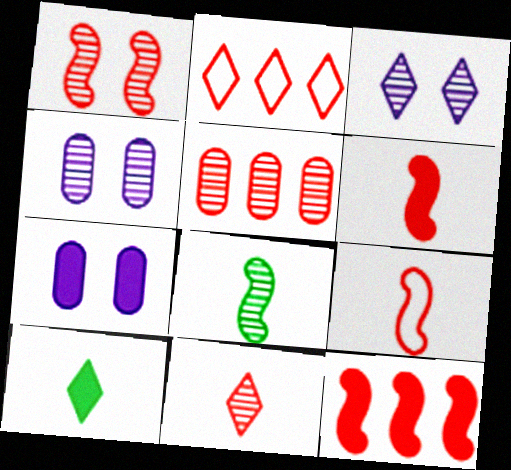[[1, 5, 11], 
[1, 9, 12], 
[2, 3, 10], 
[2, 5, 12], 
[2, 7, 8], 
[3, 5, 8], 
[7, 10, 12]]